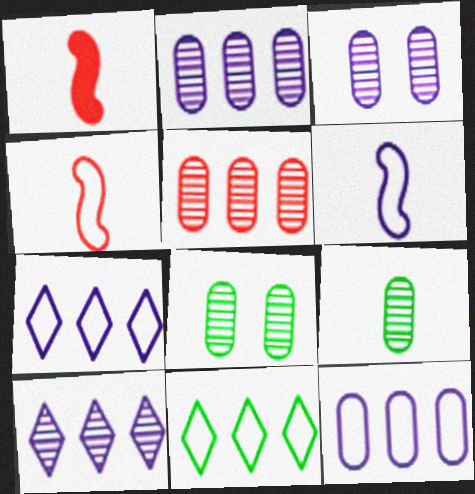[[1, 3, 11], 
[1, 7, 8], 
[3, 5, 9]]